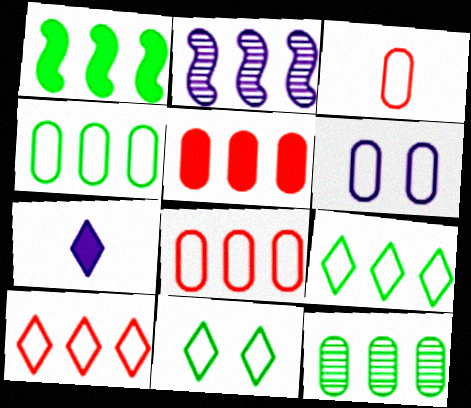[[1, 9, 12], 
[2, 5, 9], 
[2, 6, 7], 
[3, 4, 6]]